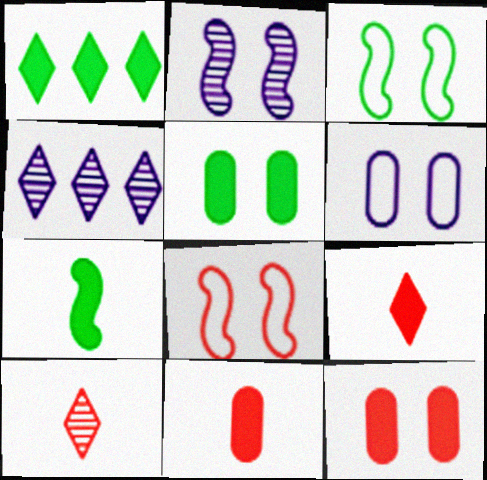[[1, 5, 7], 
[3, 4, 11]]